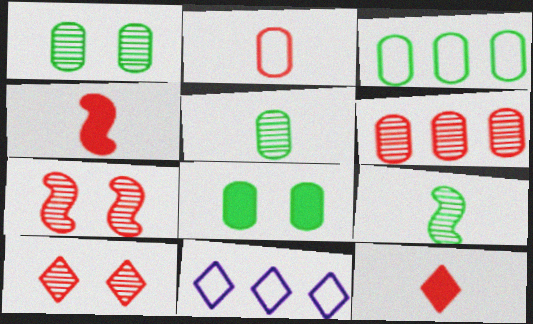[[1, 4, 11], 
[3, 5, 8]]